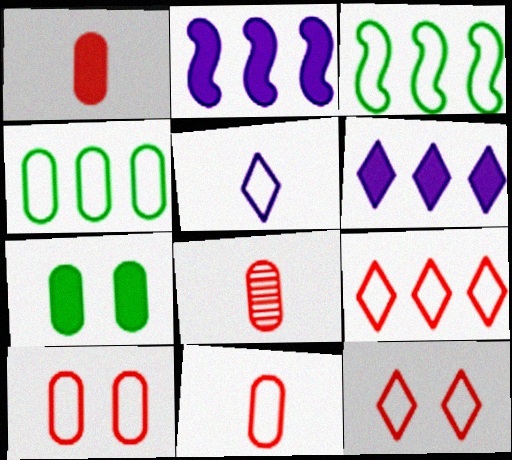[[1, 8, 11], 
[3, 5, 10]]